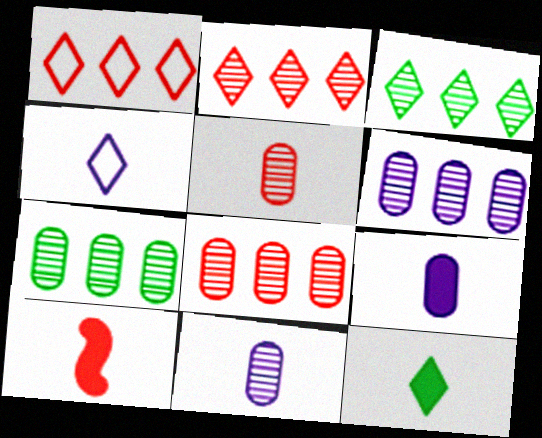[[6, 7, 8], 
[9, 10, 12]]